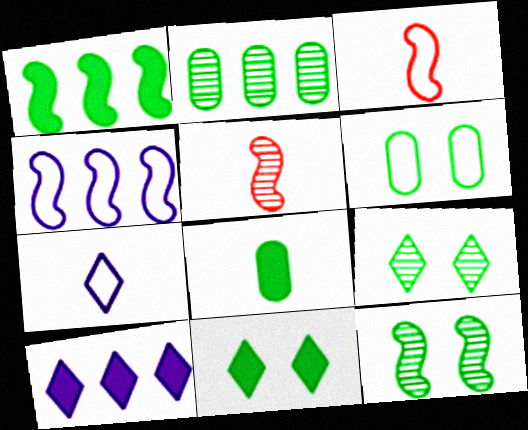[[1, 8, 11], 
[2, 6, 8], 
[5, 6, 10], 
[5, 7, 8], 
[6, 11, 12]]